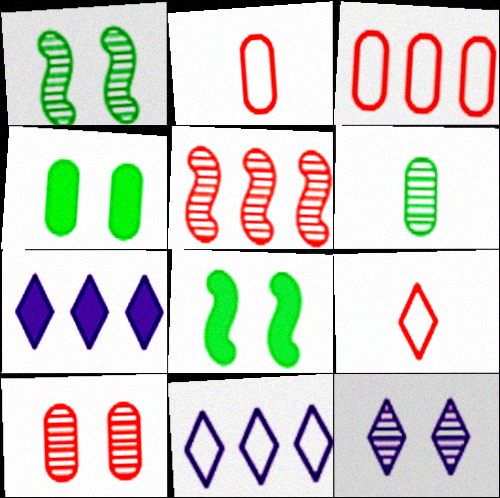[[1, 2, 7], 
[1, 10, 12], 
[5, 6, 12]]